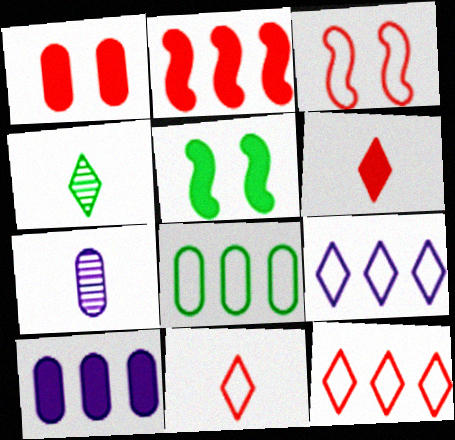[[1, 2, 6], 
[1, 7, 8], 
[3, 4, 10], 
[4, 5, 8], 
[5, 6, 10], 
[5, 7, 12]]